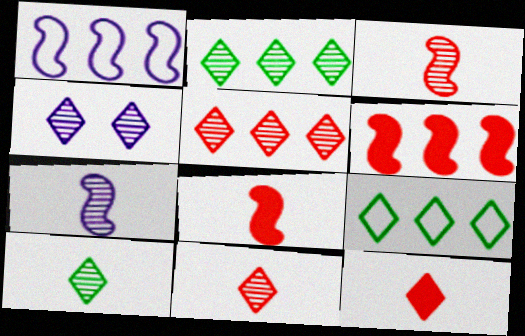[[2, 4, 11], 
[4, 5, 10], 
[4, 9, 12]]